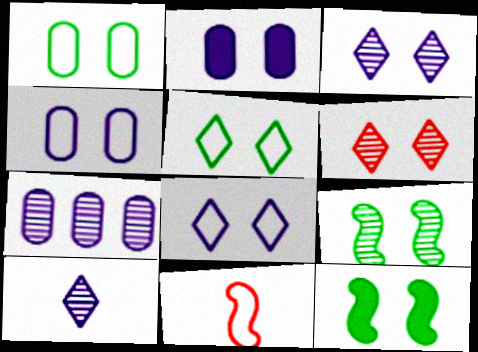[[4, 6, 12]]